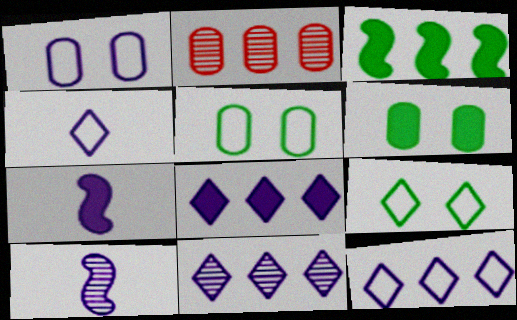[[1, 7, 11], 
[1, 8, 10], 
[2, 3, 12], 
[2, 7, 9], 
[8, 11, 12]]